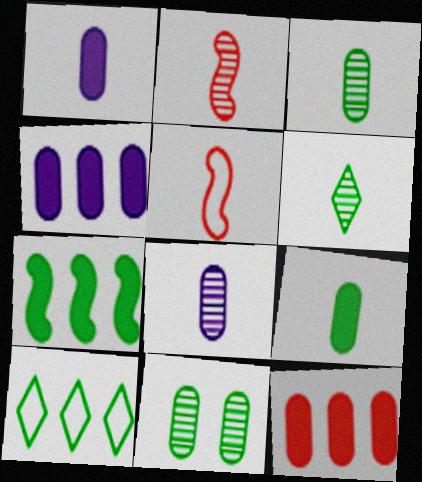[[1, 5, 6], 
[2, 6, 8]]